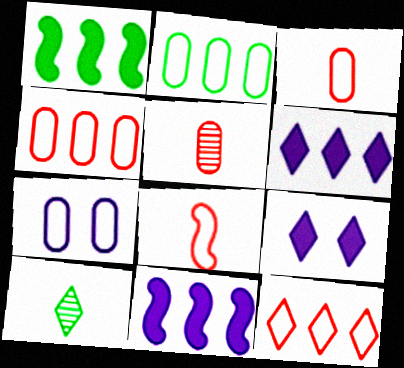[[2, 3, 7], 
[9, 10, 12]]